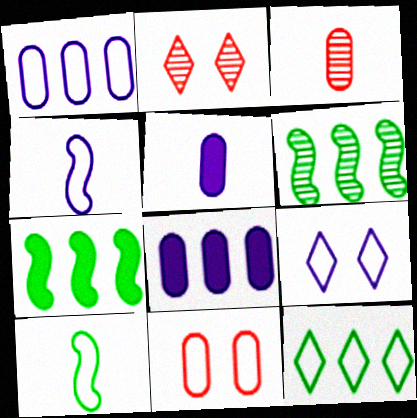[[1, 4, 9], 
[2, 8, 10], 
[3, 7, 9], 
[4, 11, 12]]